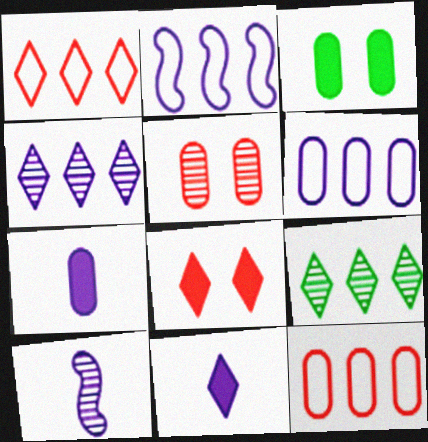[[1, 3, 10], 
[5, 9, 10]]